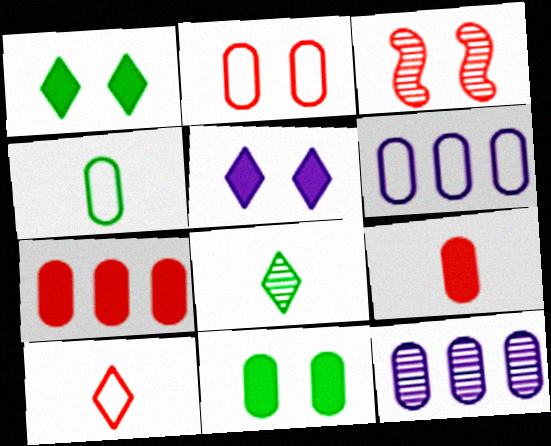[[2, 4, 6], 
[3, 7, 10], 
[3, 8, 12]]